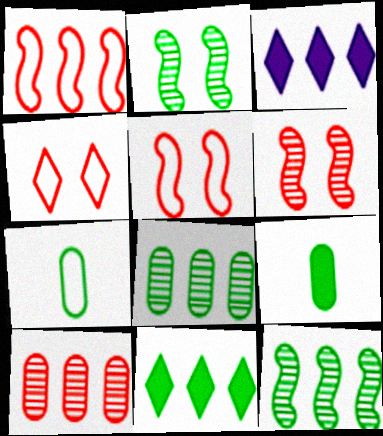[[1, 3, 8], 
[2, 7, 11], 
[3, 6, 7]]